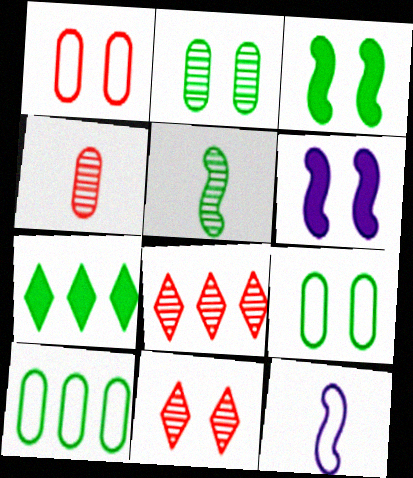[[5, 7, 9], 
[6, 9, 11]]